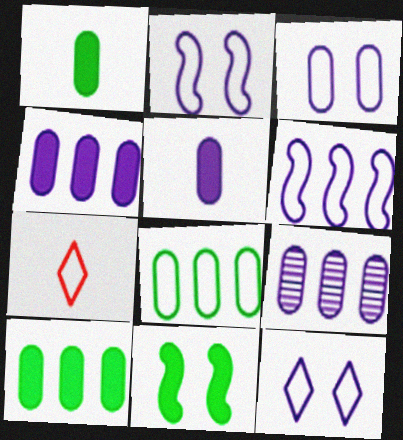[[2, 3, 12], 
[2, 7, 8], 
[3, 5, 9], 
[7, 9, 11]]